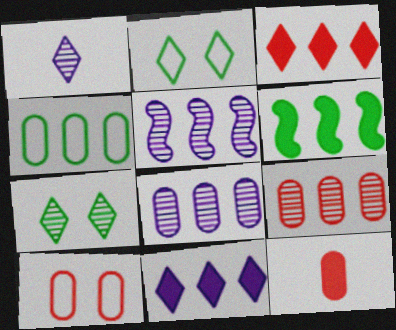[[1, 2, 3], 
[1, 6, 10], 
[2, 5, 12], 
[3, 4, 5], 
[9, 10, 12]]